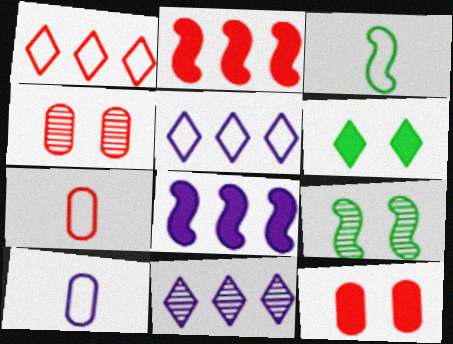[[3, 11, 12]]